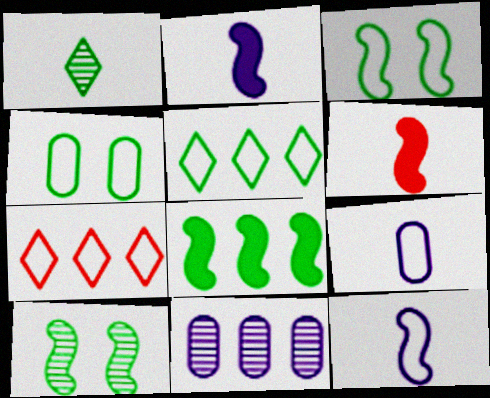[[1, 4, 8], 
[1, 6, 9], 
[3, 7, 9], 
[4, 7, 12], 
[7, 8, 11]]